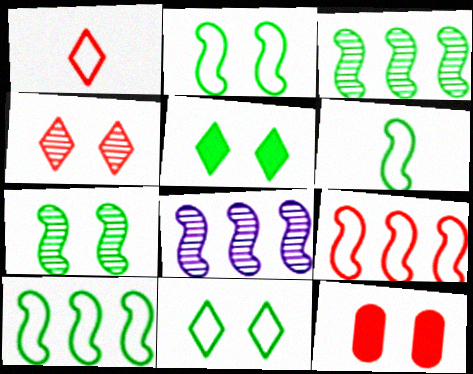[[2, 6, 10]]